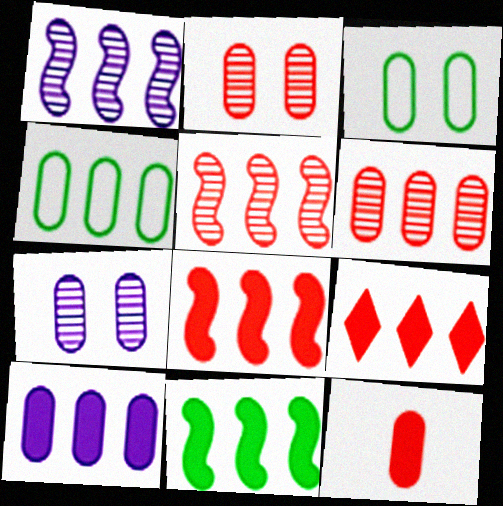[[1, 4, 9], 
[4, 6, 10], 
[4, 7, 12], 
[9, 10, 11]]